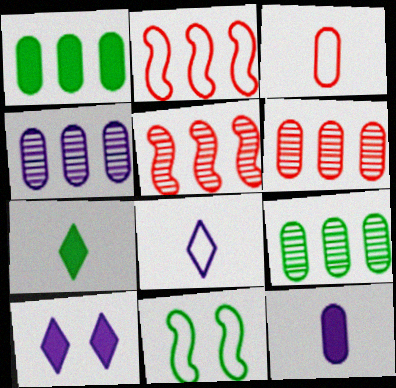[[4, 6, 9], 
[7, 9, 11]]